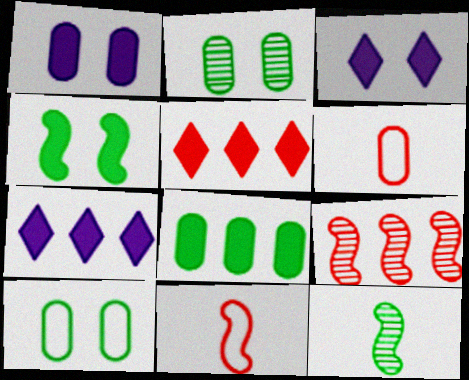[[2, 7, 11]]